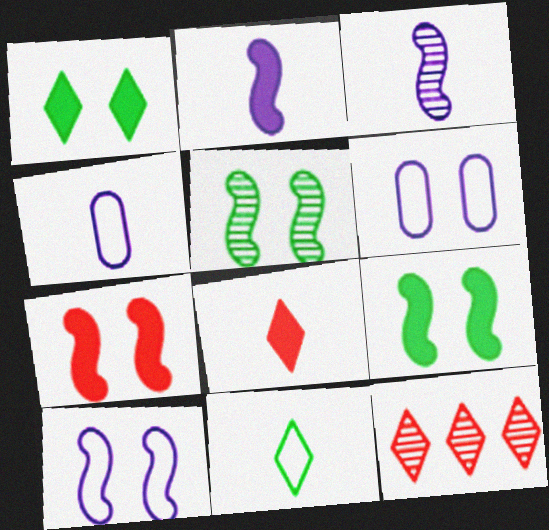[[4, 9, 12], 
[5, 7, 10]]